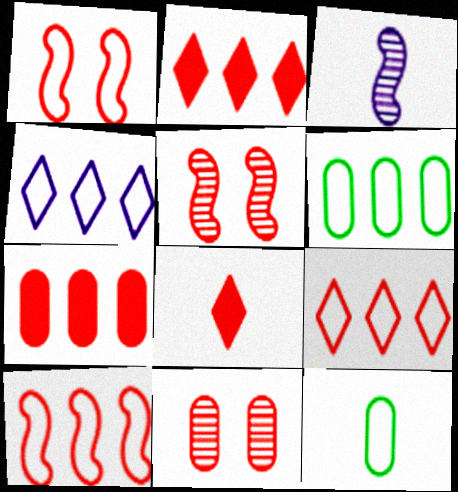[[1, 4, 12], 
[3, 8, 12], 
[4, 6, 10], 
[8, 10, 11]]